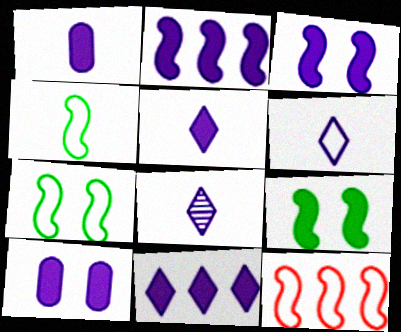[[1, 3, 11], 
[2, 5, 10], 
[5, 6, 8]]